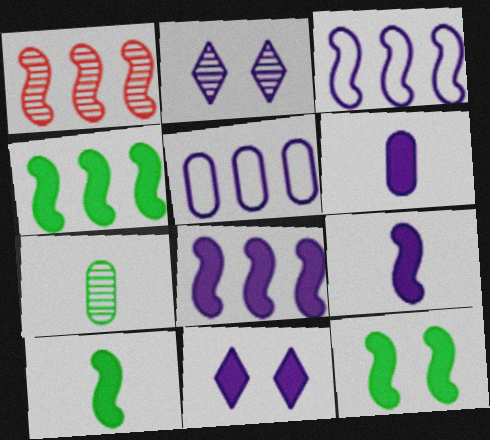[[1, 2, 7], 
[1, 3, 4], 
[2, 3, 6], 
[2, 5, 9], 
[4, 10, 12], 
[6, 8, 11]]